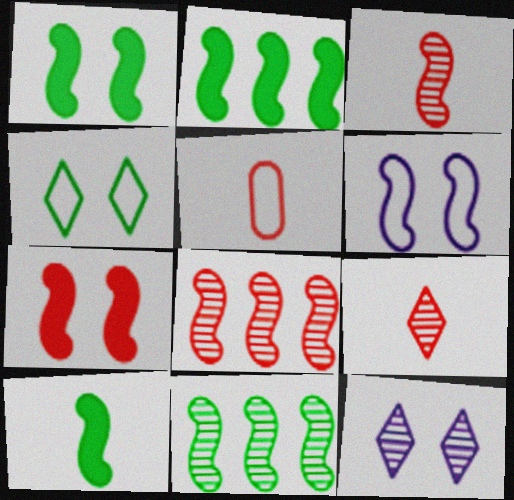[[1, 2, 10], 
[2, 3, 6], 
[2, 5, 12], 
[6, 8, 10]]